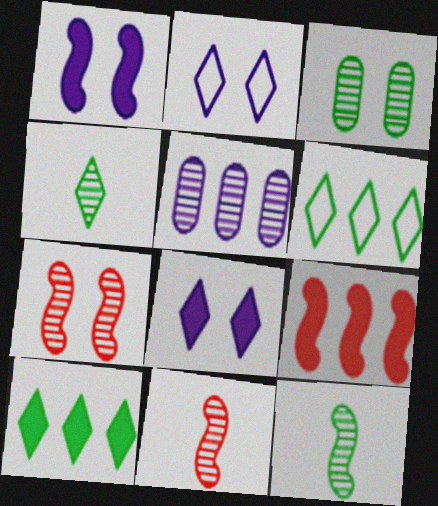[[4, 5, 7], 
[5, 6, 9]]